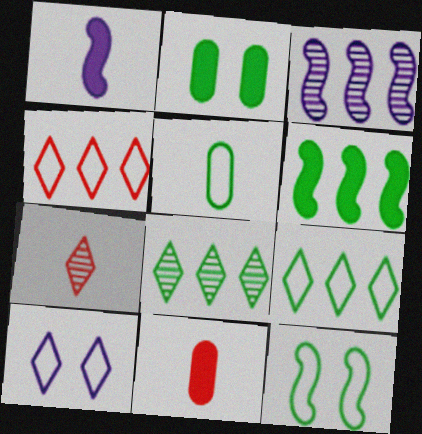[[1, 5, 7], 
[5, 9, 12]]